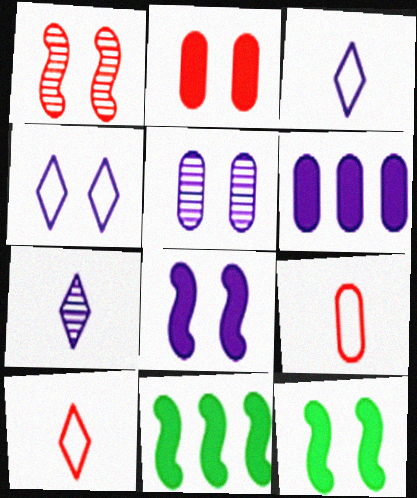[[4, 5, 8], 
[5, 10, 11]]